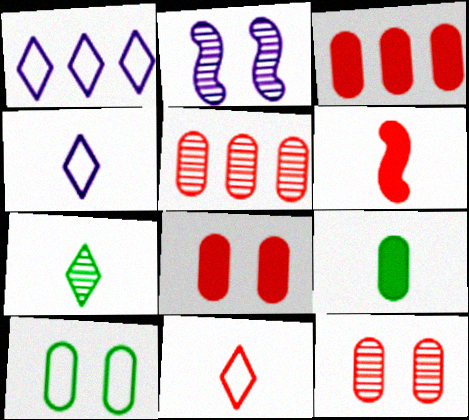[[2, 5, 7]]